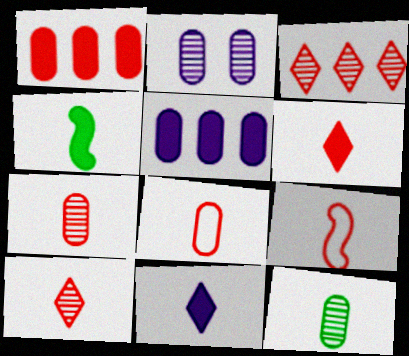[[6, 7, 9], 
[9, 11, 12]]